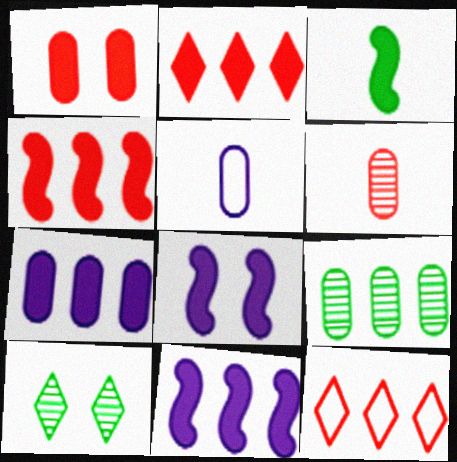[[1, 5, 9], 
[3, 4, 8], 
[4, 5, 10], 
[9, 11, 12]]